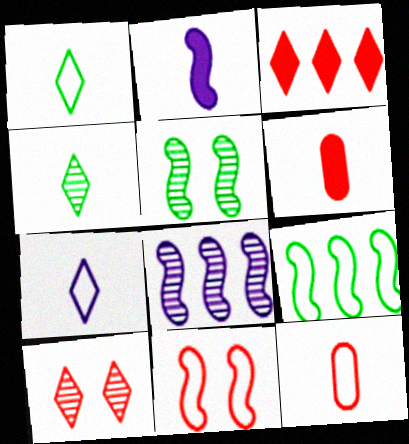[[2, 4, 12]]